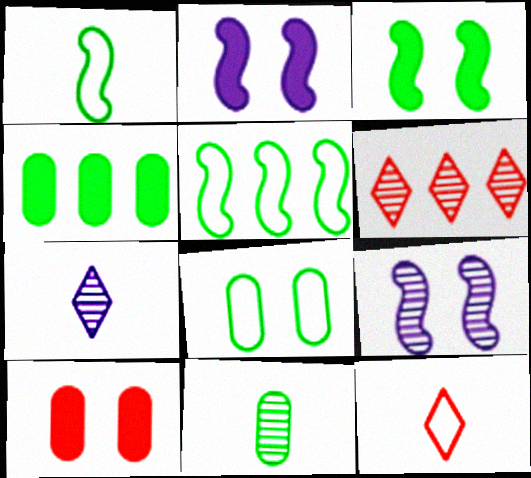[[4, 8, 11], 
[4, 9, 12], 
[5, 7, 10], 
[6, 9, 11]]